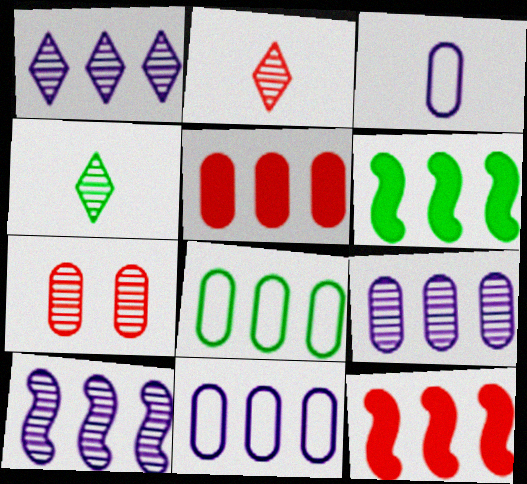[[1, 8, 12], 
[1, 9, 10], 
[4, 7, 10], 
[5, 8, 9]]